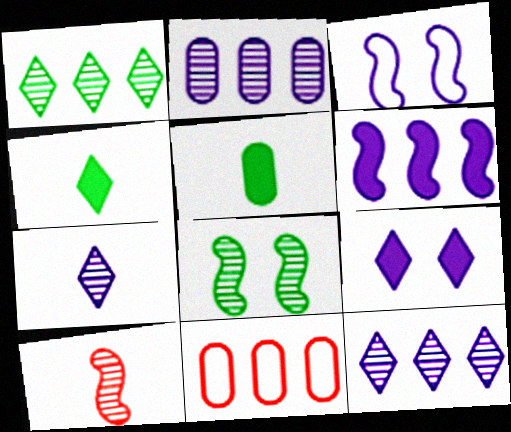[[1, 6, 11]]